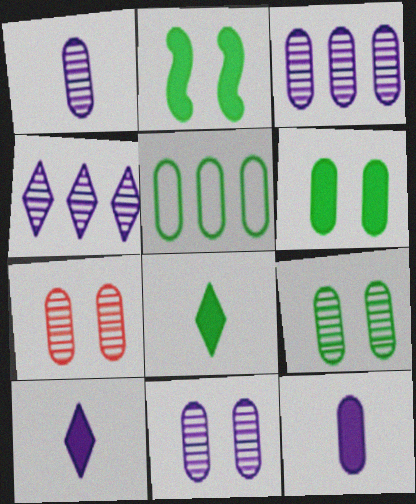[[1, 3, 11], 
[5, 7, 12], 
[7, 9, 11]]